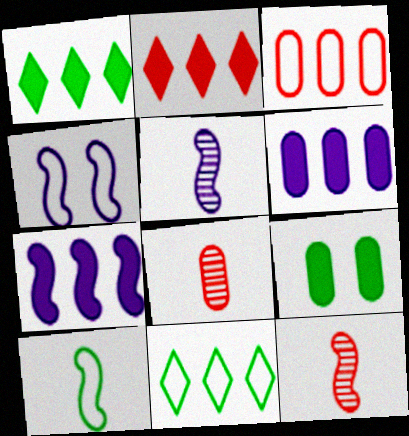[[1, 4, 8], 
[4, 5, 7]]